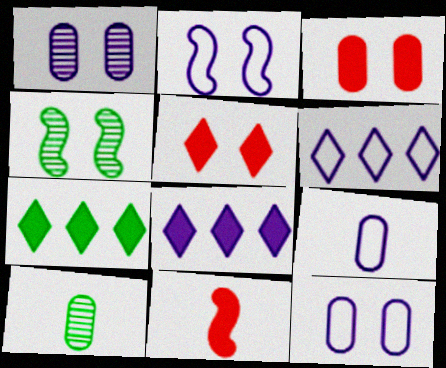[[2, 6, 9], 
[4, 5, 12]]